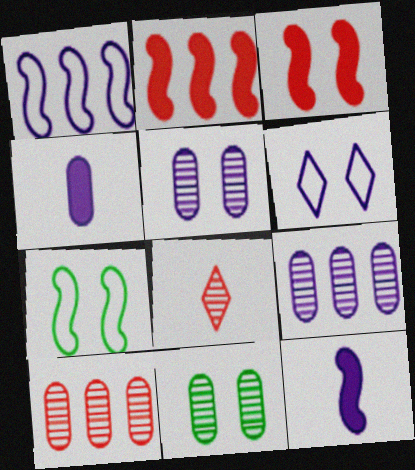[[3, 6, 11], 
[6, 9, 12]]